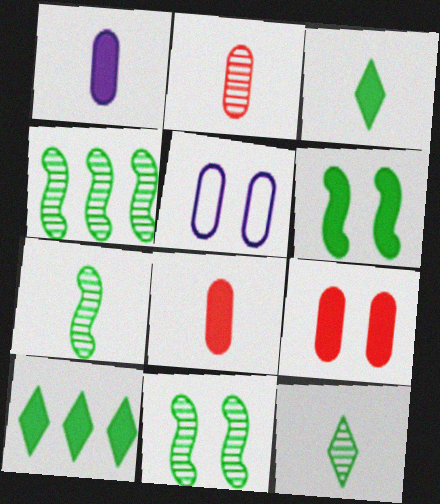[[4, 7, 11]]